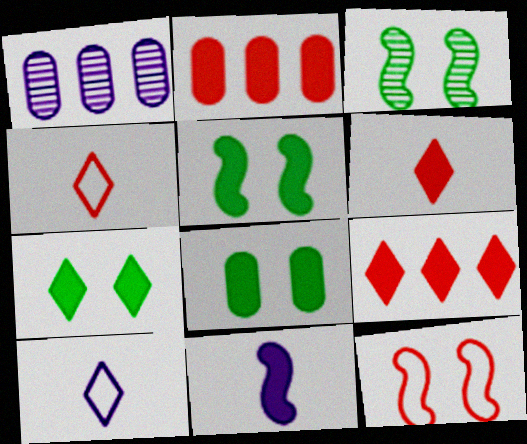[[1, 4, 5], 
[2, 3, 10], 
[2, 7, 11], 
[5, 7, 8], 
[8, 9, 11]]